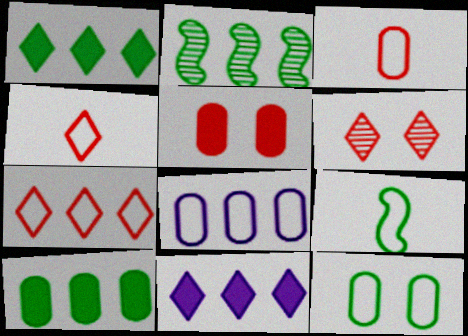[[3, 8, 12]]